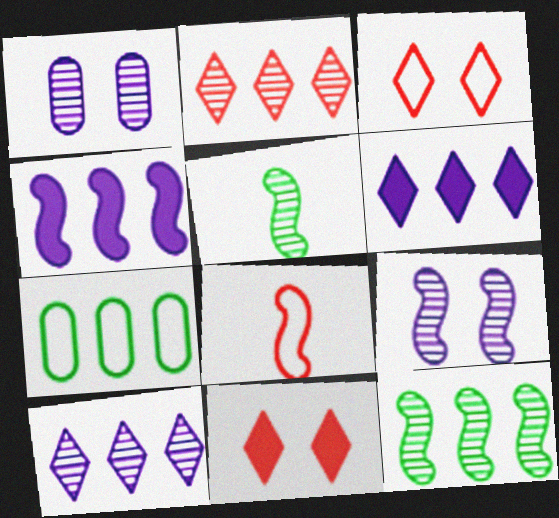[[1, 2, 5], 
[2, 4, 7]]